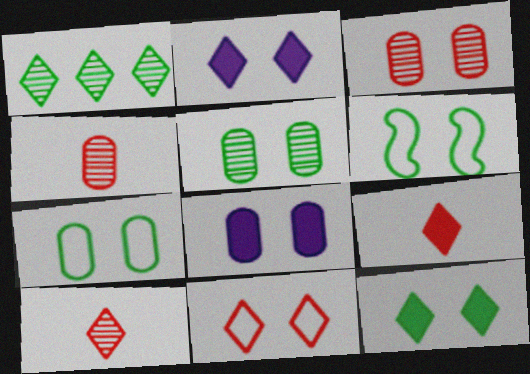[[2, 3, 6], 
[3, 7, 8], 
[5, 6, 12]]